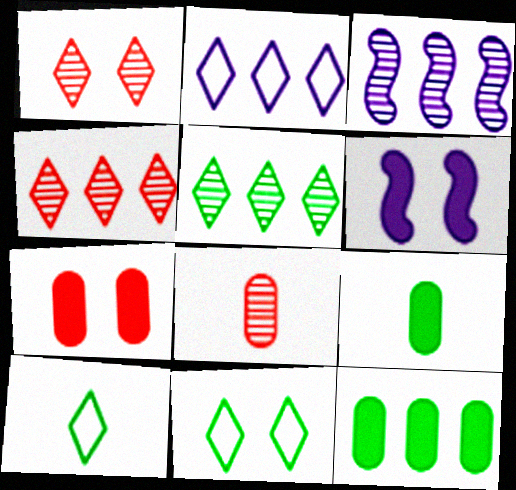[[3, 7, 10]]